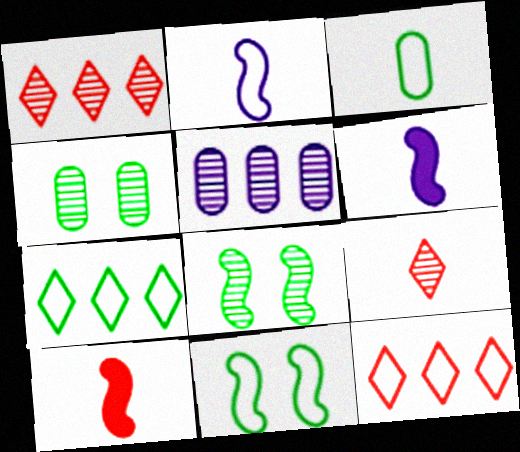[[3, 6, 9], 
[3, 7, 11], 
[4, 6, 12], 
[5, 8, 9]]